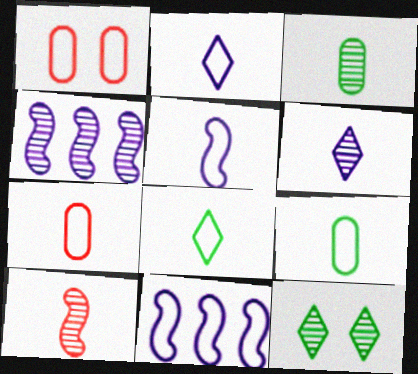[[1, 8, 11], 
[3, 6, 10], 
[5, 7, 8]]